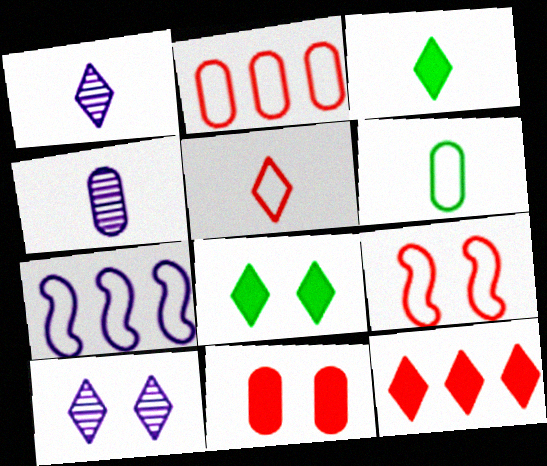[[1, 3, 5], 
[2, 5, 9]]